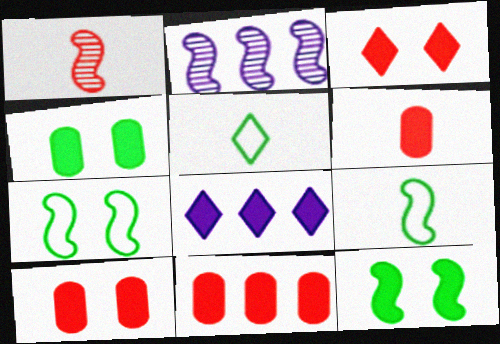[[2, 5, 10], 
[6, 8, 12], 
[6, 10, 11]]